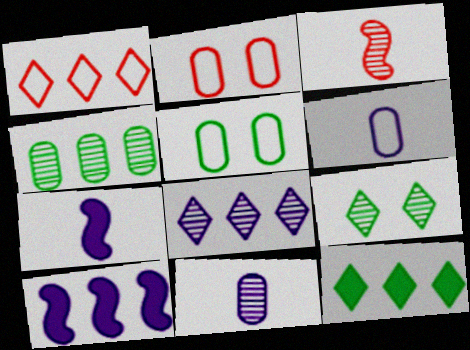[[1, 4, 10], 
[1, 8, 12]]